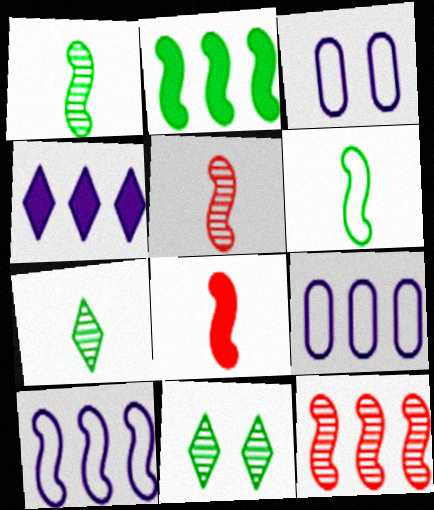[[2, 10, 12], 
[8, 9, 11]]